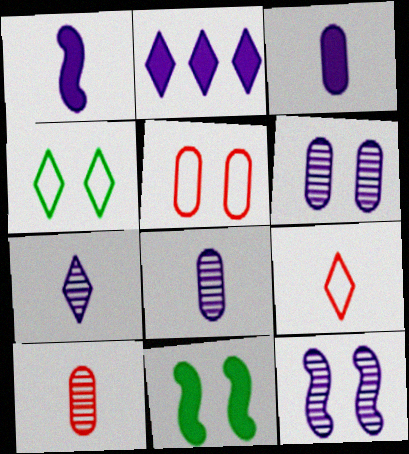[]